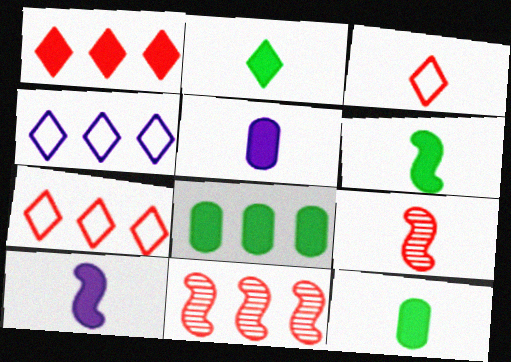[[2, 6, 12], 
[4, 8, 11]]